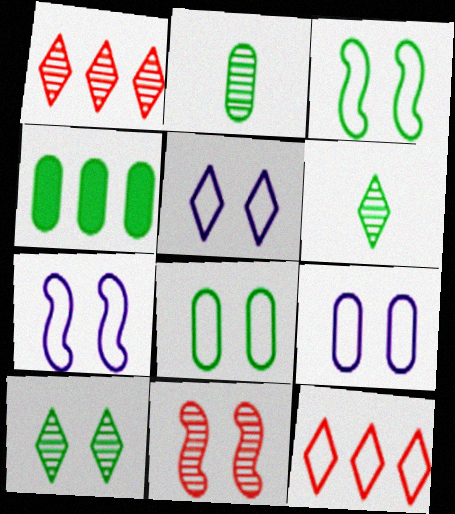[[2, 4, 8], 
[3, 4, 6], 
[5, 7, 9]]